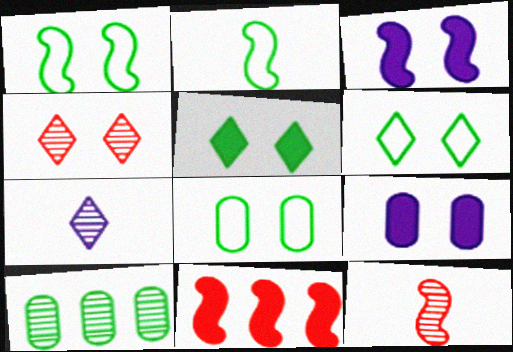[[1, 4, 9], 
[1, 6, 8], 
[2, 5, 10], 
[3, 4, 8], 
[7, 8, 11]]